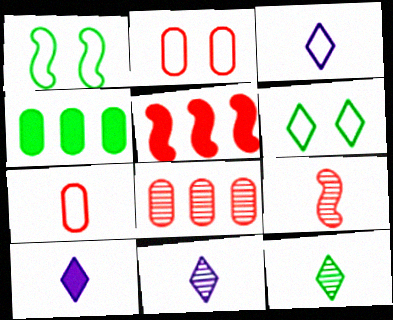[[1, 4, 12], 
[1, 8, 10], 
[3, 10, 11]]